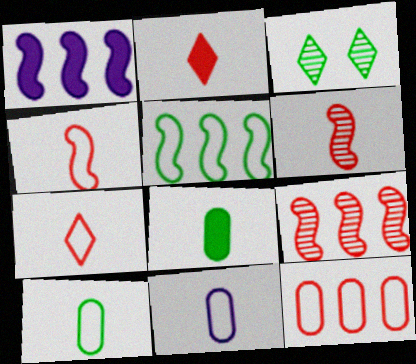[[1, 5, 9], 
[3, 5, 8]]